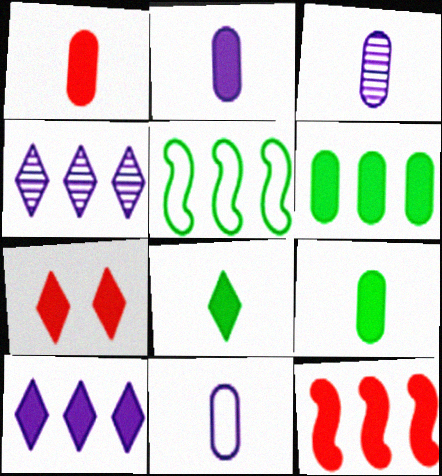[[1, 2, 9], 
[1, 7, 12], 
[2, 3, 11], 
[3, 5, 7], 
[6, 10, 12], 
[7, 8, 10]]